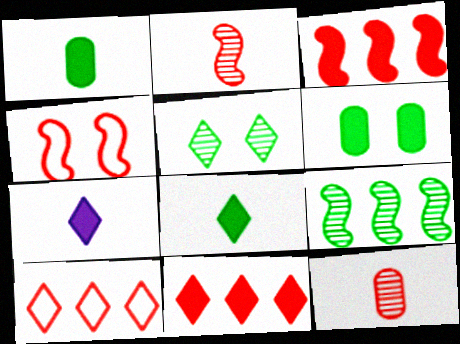[[2, 3, 4], 
[3, 6, 7], 
[4, 11, 12], 
[5, 7, 10]]